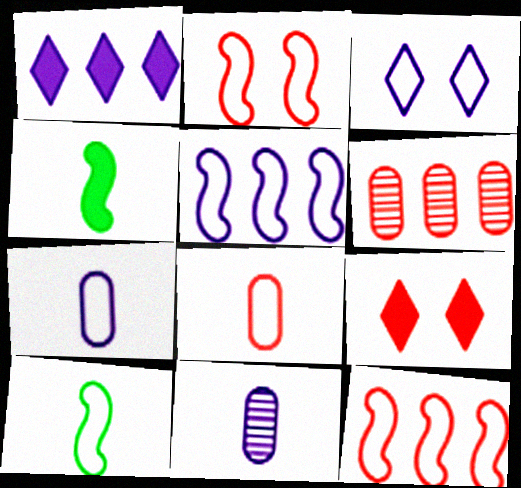[[2, 5, 10], 
[3, 4, 6], 
[3, 5, 7]]